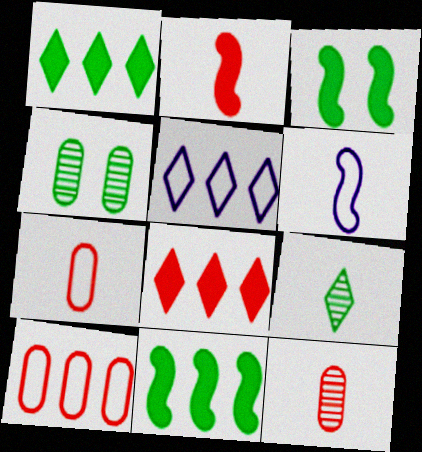[[2, 4, 5], 
[3, 5, 12], 
[4, 6, 8]]